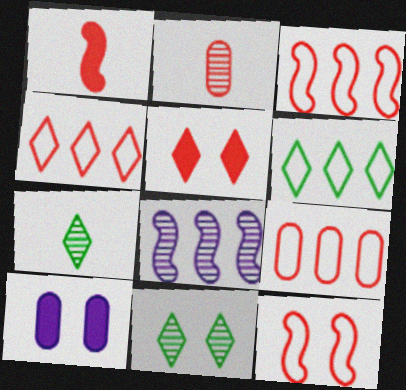[[2, 3, 5], 
[2, 8, 11], 
[3, 4, 9], 
[3, 7, 10], 
[10, 11, 12]]